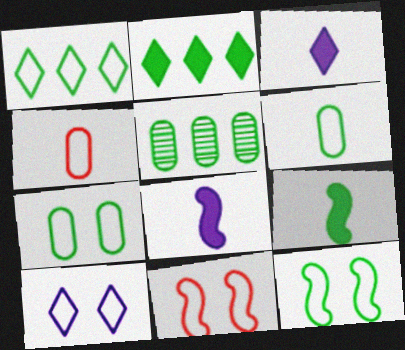[[1, 6, 12], 
[3, 5, 11], 
[7, 10, 11]]